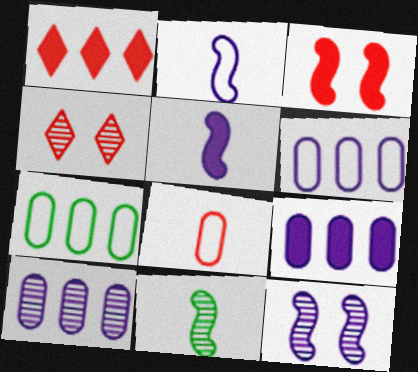[[4, 5, 7], 
[4, 10, 11], 
[6, 9, 10]]